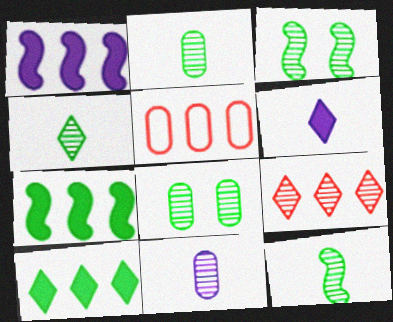[[2, 4, 12], 
[3, 5, 6], 
[3, 9, 11]]